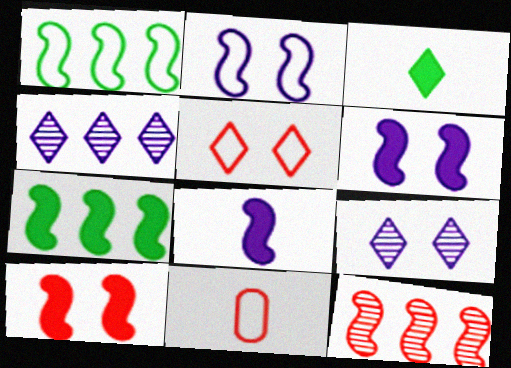[[3, 4, 5], 
[7, 8, 10], 
[7, 9, 11]]